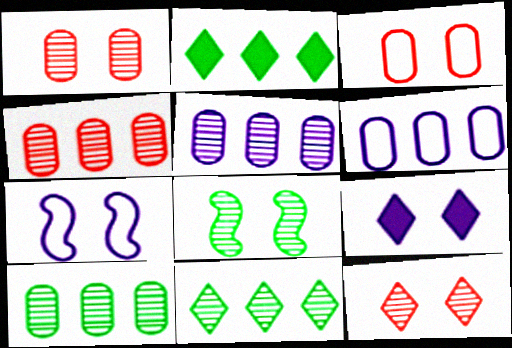[[3, 8, 9], 
[4, 5, 10]]